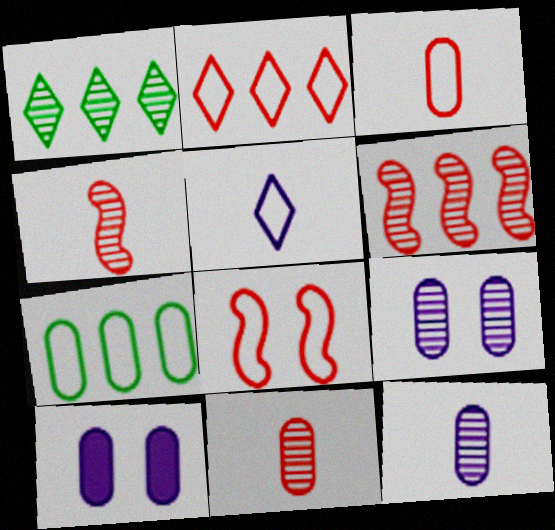[[1, 4, 9], 
[2, 3, 8], 
[5, 7, 8], 
[7, 10, 11]]